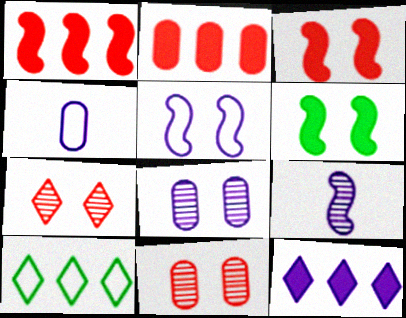[]